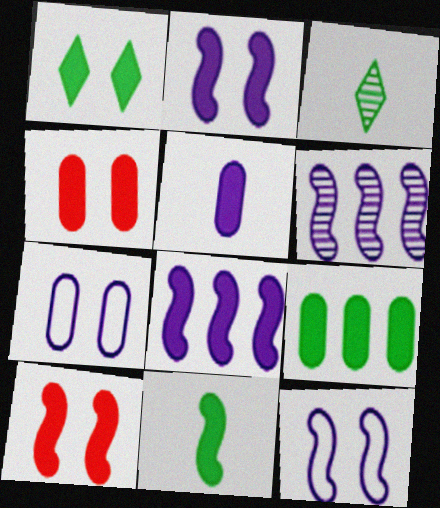[[1, 2, 4], 
[1, 9, 11], 
[4, 5, 9], 
[8, 10, 11]]